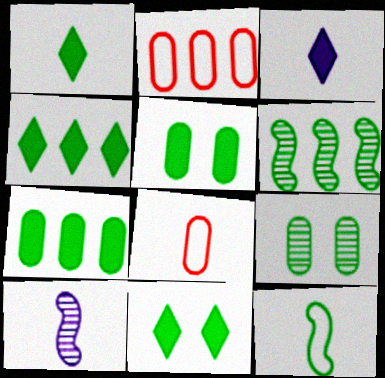[[1, 4, 11], 
[1, 8, 10], 
[2, 10, 11], 
[4, 9, 12]]